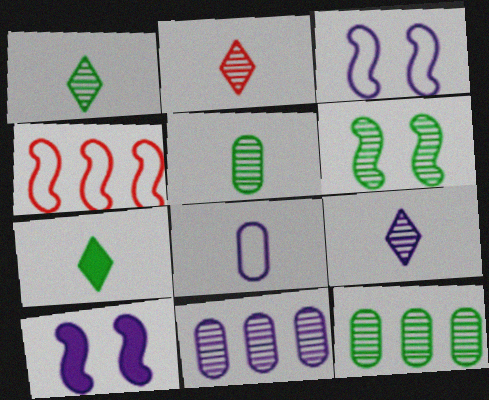[[1, 2, 9], 
[1, 6, 12], 
[2, 6, 11]]